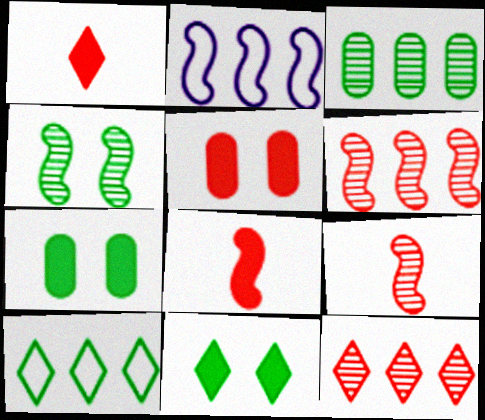[[2, 4, 8]]